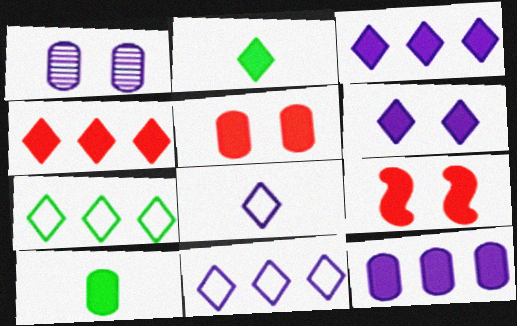[[2, 4, 6], 
[2, 9, 12], 
[3, 9, 10], 
[5, 10, 12]]